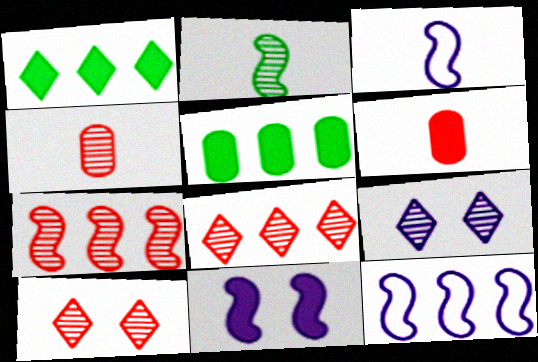[[1, 6, 11], 
[3, 5, 10], 
[4, 7, 10], 
[5, 8, 12]]